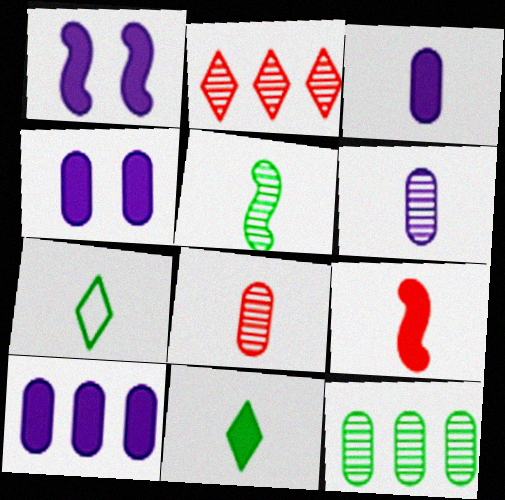[[3, 4, 10], 
[3, 9, 11], 
[6, 7, 9]]